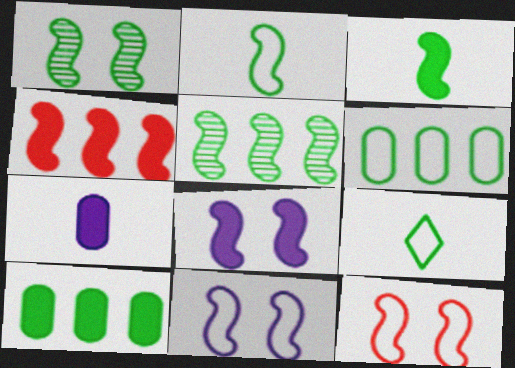[[1, 8, 12], 
[1, 9, 10], 
[3, 4, 8]]